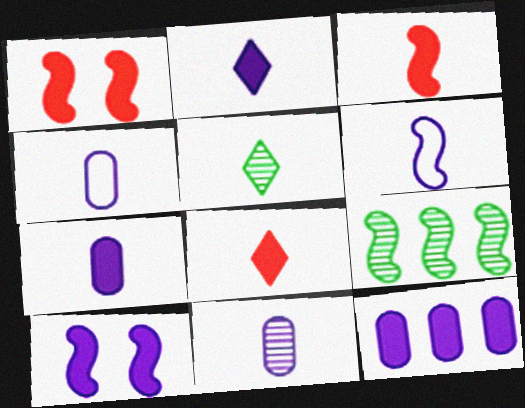[[1, 6, 9], 
[2, 6, 11], 
[2, 10, 12], 
[3, 4, 5], 
[4, 7, 11]]